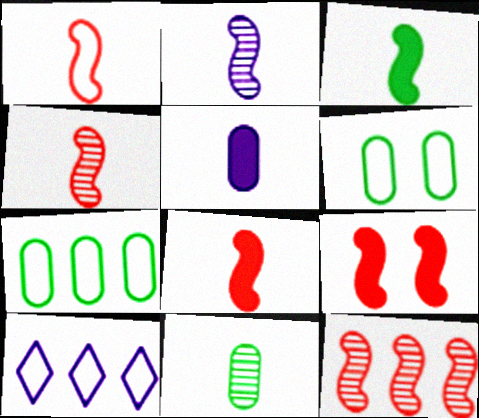[[1, 2, 3], 
[1, 4, 8], 
[1, 6, 10], 
[1, 9, 12], 
[9, 10, 11]]